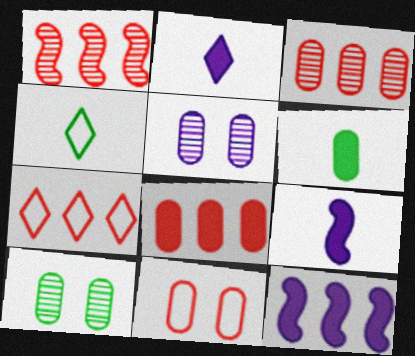[[1, 7, 8], 
[7, 9, 10]]